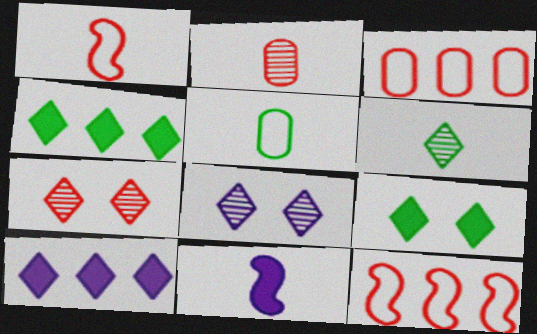[]